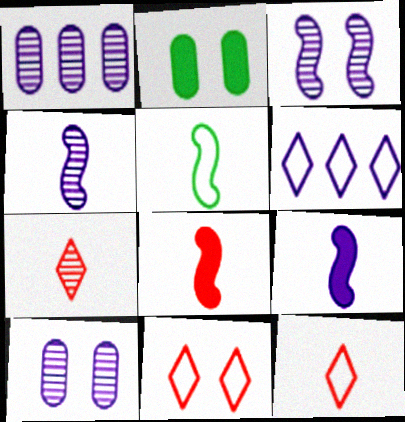[[2, 3, 11], 
[4, 5, 8], 
[6, 9, 10]]